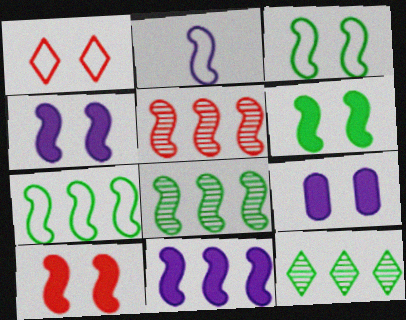[[2, 5, 6], 
[2, 8, 10], 
[4, 6, 10], 
[5, 7, 11]]